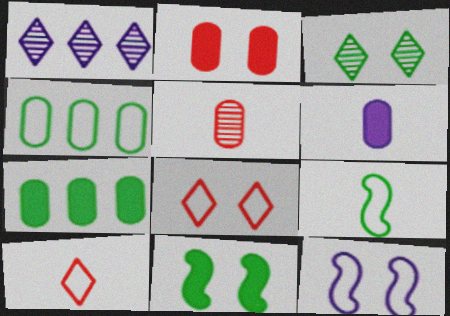[[1, 2, 9], 
[1, 6, 12], 
[2, 3, 12], 
[2, 6, 7], 
[3, 7, 9], 
[4, 10, 12]]